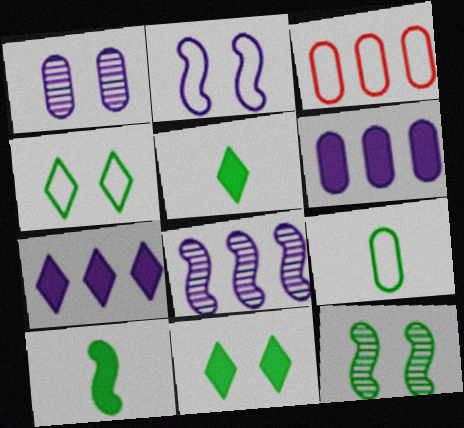[]